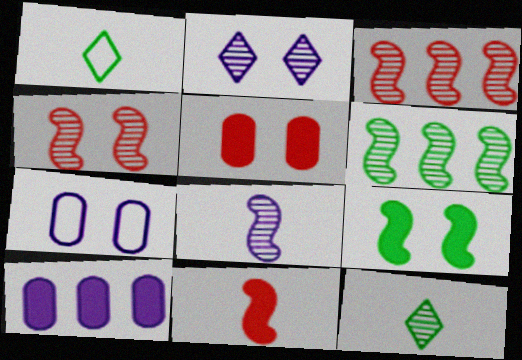[[1, 4, 10], 
[4, 6, 8]]